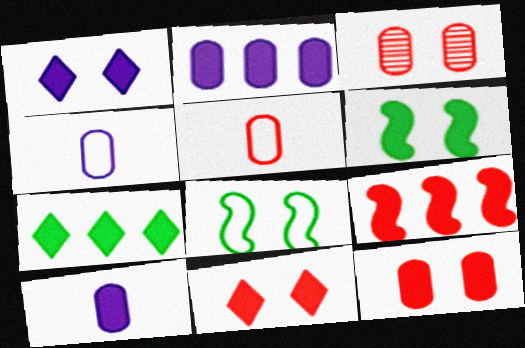[[1, 3, 8], 
[1, 6, 12], 
[2, 7, 9]]